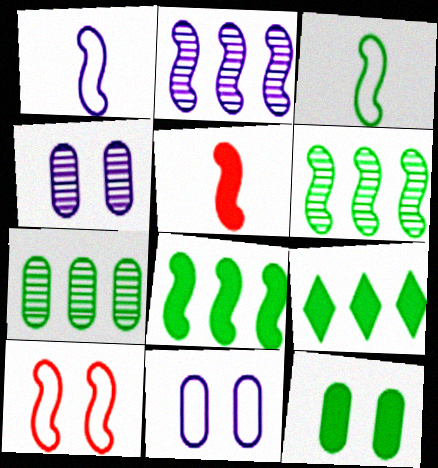[]